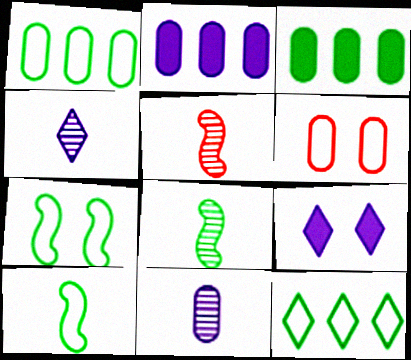[[1, 5, 9], 
[3, 6, 11]]